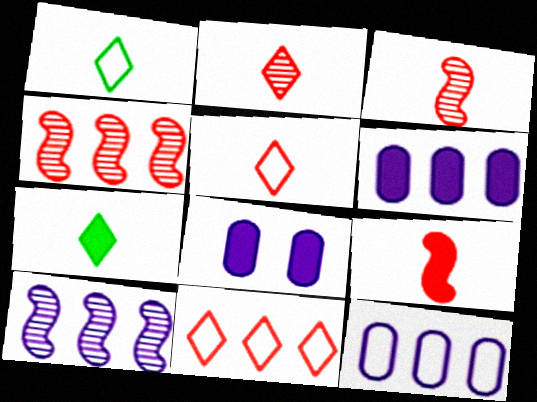[[1, 4, 8]]